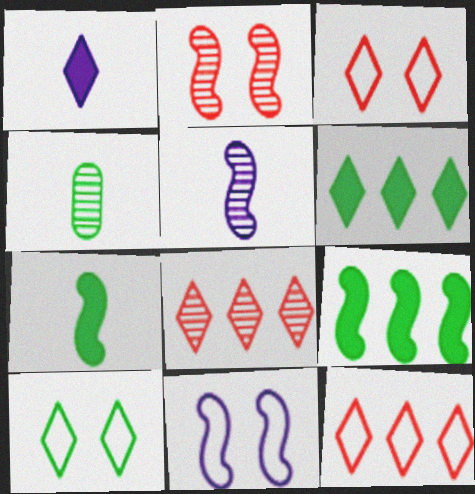[[1, 8, 10], 
[4, 9, 10]]